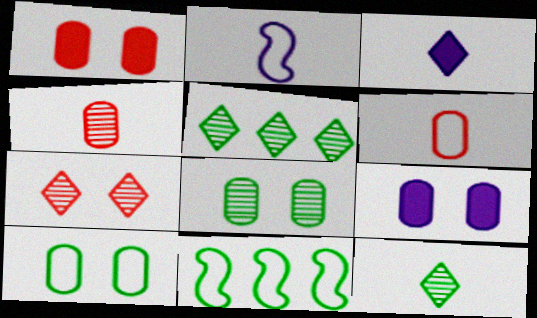[[1, 2, 5]]